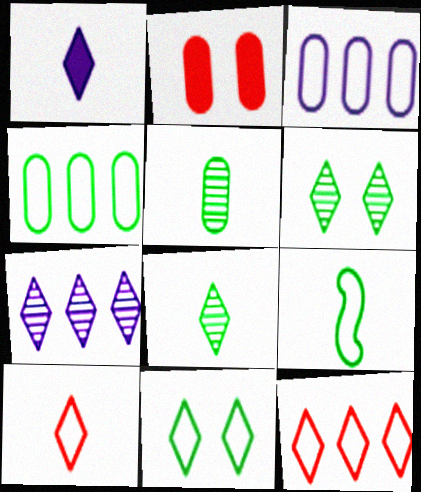[[1, 6, 12], 
[1, 8, 10], 
[2, 3, 5], 
[2, 7, 9], 
[4, 9, 11]]